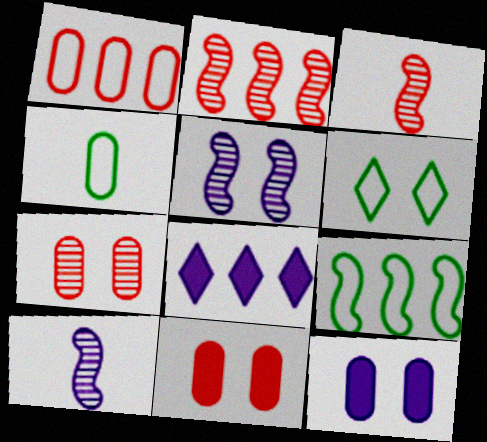[[4, 6, 9], 
[5, 6, 11]]